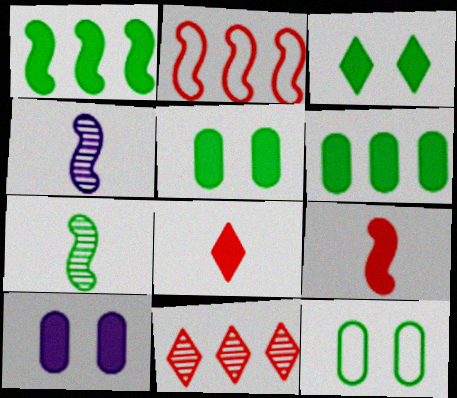[[1, 8, 10]]